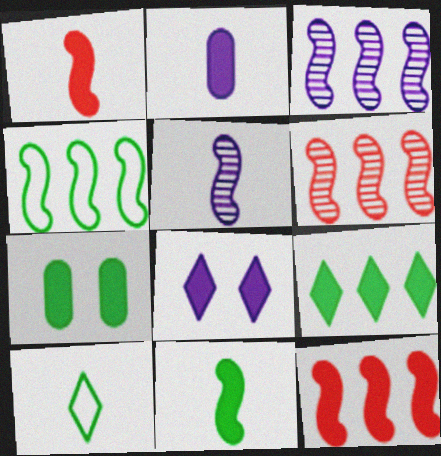[[3, 4, 12], 
[7, 9, 11]]